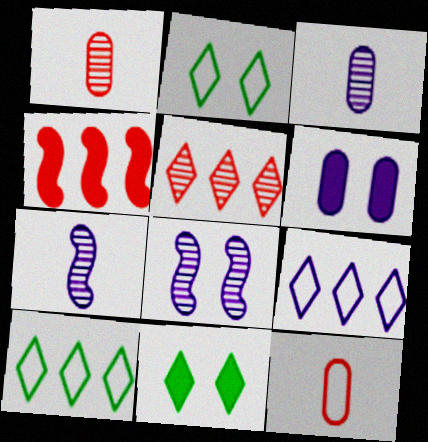[[2, 3, 4], 
[6, 7, 9]]